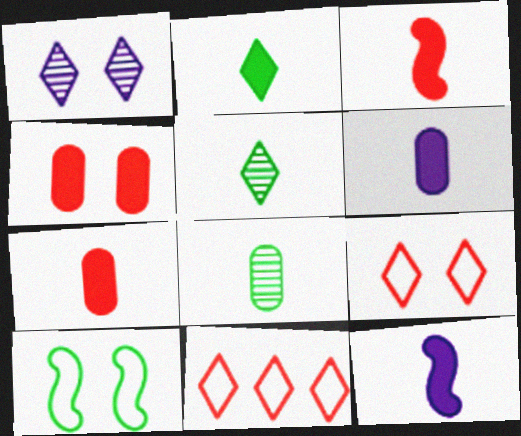[[1, 2, 11], 
[1, 4, 10], 
[2, 3, 6], 
[2, 7, 12]]